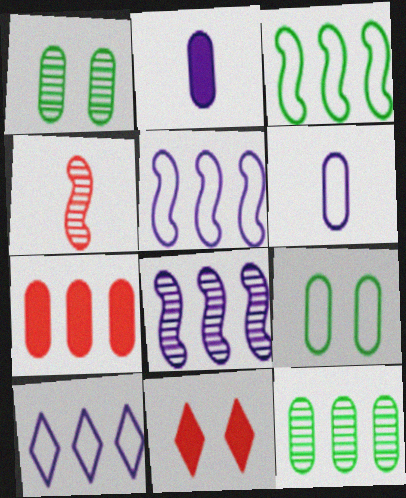[[1, 6, 7]]